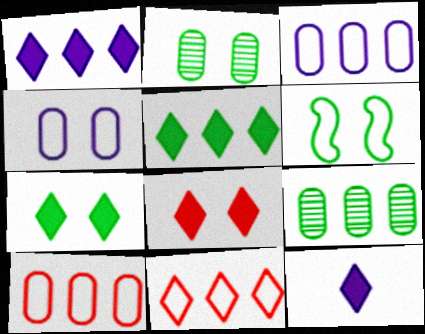[[2, 6, 7], 
[5, 8, 12]]